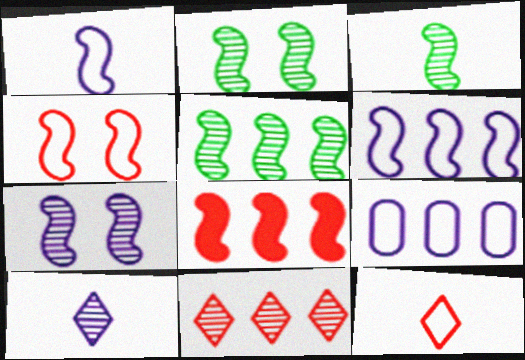[[1, 2, 8], 
[2, 3, 5], 
[5, 6, 8]]